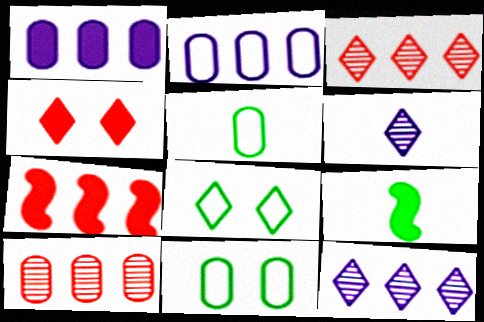[[1, 4, 9], 
[6, 7, 11]]